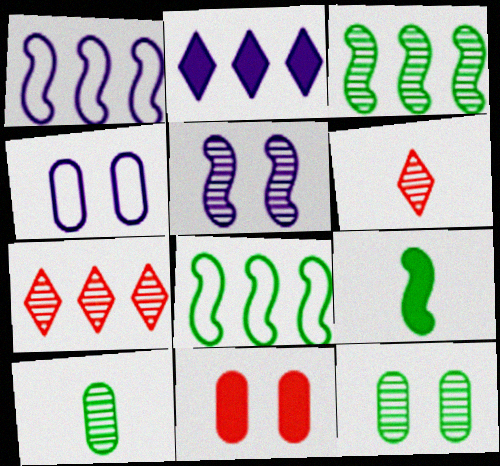[[2, 9, 11], 
[4, 7, 9], 
[4, 11, 12], 
[5, 7, 10]]